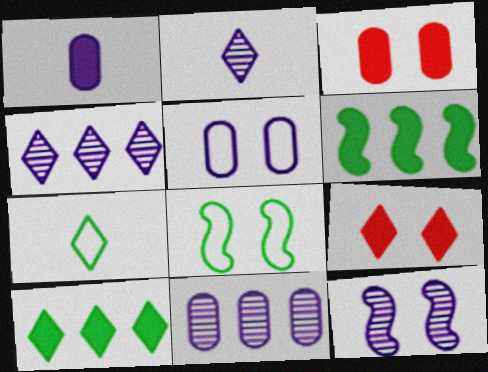[[1, 5, 11], 
[1, 6, 9], 
[2, 11, 12], 
[4, 7, 9]]